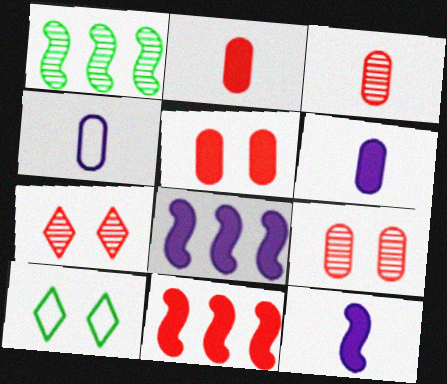[[3, 8, 10]]